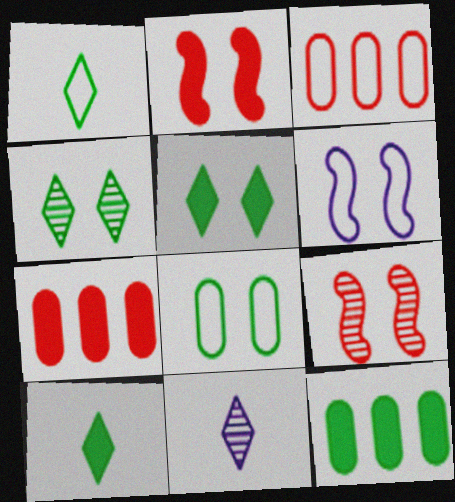[[1, 3, 6]]